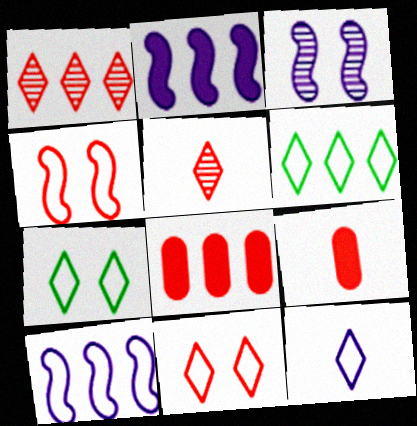[[1, 4, 9], 
[3, 6, 9], 
[4, 5, 8], 
[6, 11, 12]]